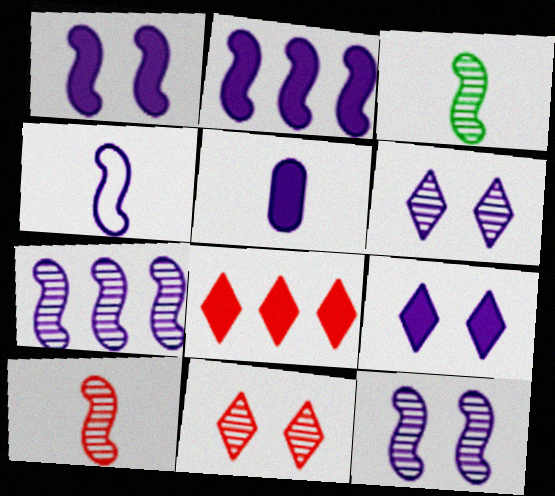[[1, 4, 7], 
[2, 4, 12], 
[2, 5, 9]]